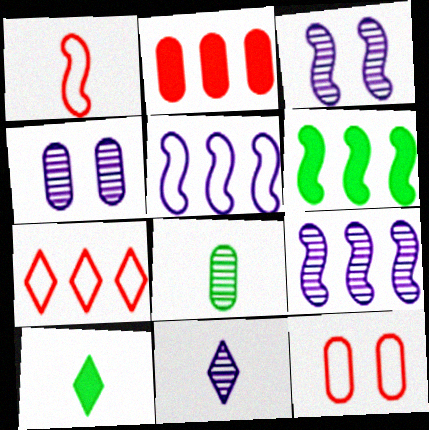[[1, 3, 6], 
[1, 7, 12], 
[4, 9, 11], 
[6, 11, 12], 
[9, 10, 12]]